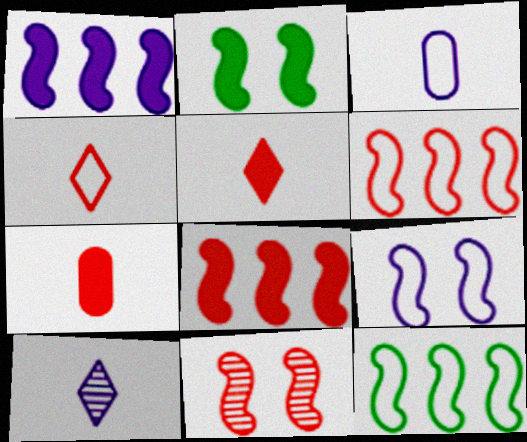[[2, 9, 11]]